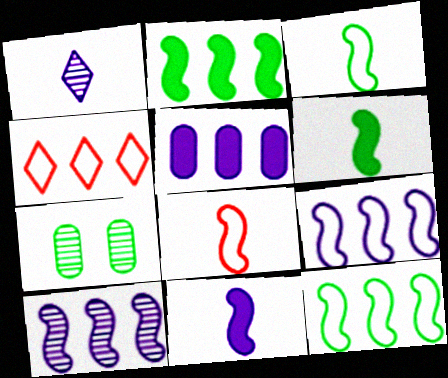[[4, 7, 11]]